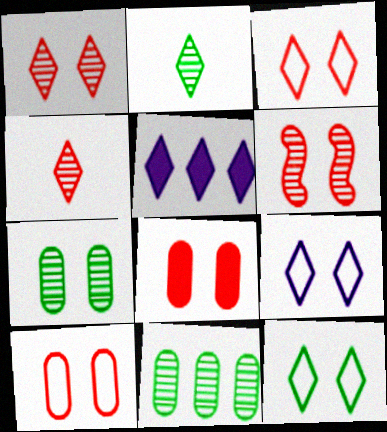[[2, 3, 5], 
[3, 6, 8], 
[3, 9, 12], 
[4, 5, 12]]